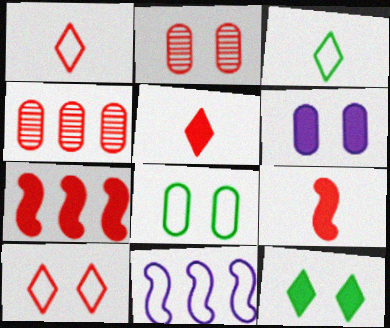[[1, 2, 7], 
[1, 8, 11], 
[2, 6, 8], 
[4, 9, 10]]